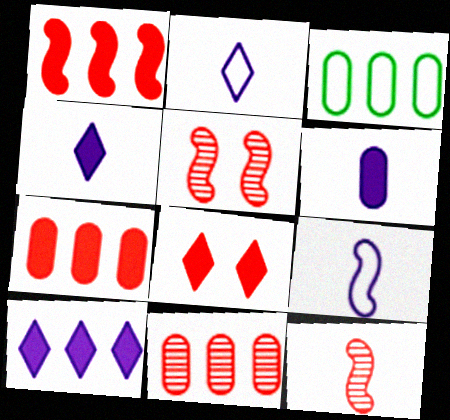[[3, 4, 5]]